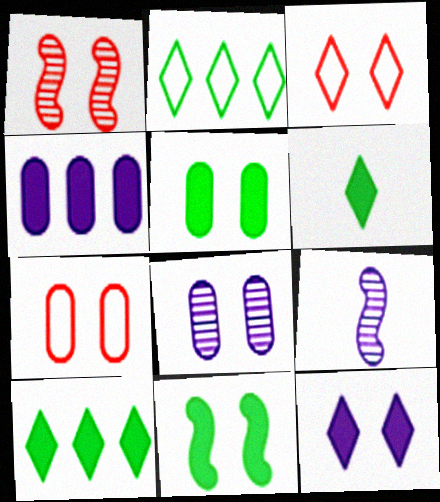[[3, 8, 11], 
[5, 7, 8], 
[7, 9, 10]]